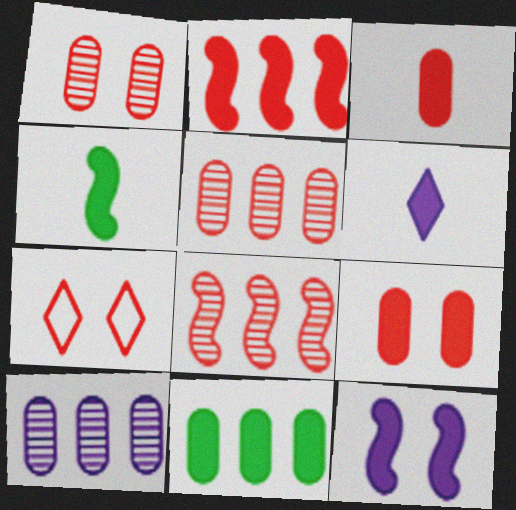[[2, 4, 12], 
[3, 4, 6], 
[3, 7, 8], 
[4, 7, 10]]